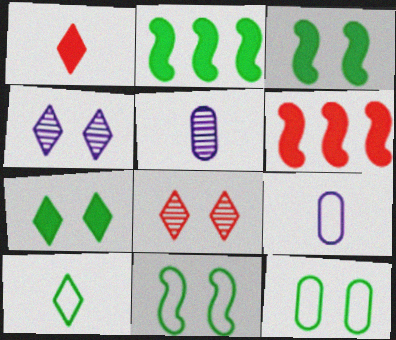[[2, 8, 9]]